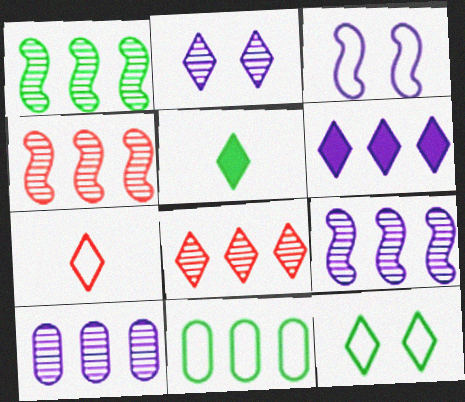[[1, 4, 9], 
[1, 8, 10], 
[3, 7, 11], 
[4, 6, 11]]